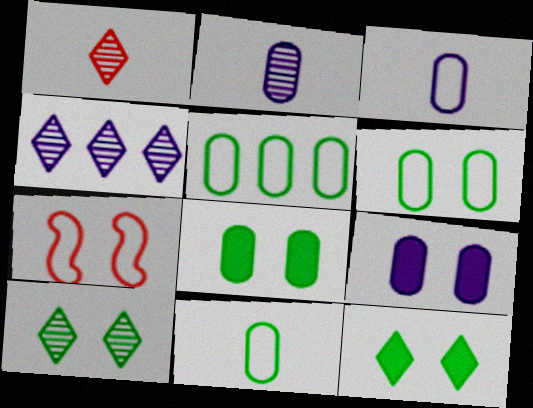[[1, 4, 10], 
[5, 6, 11], 
[7, 9, 10]]